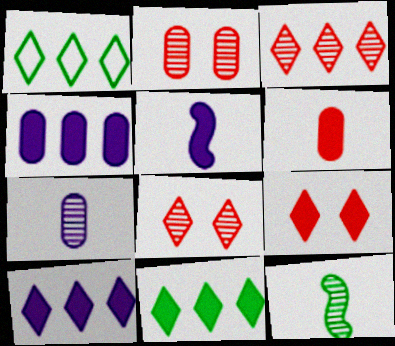[[1, 2, 5], 
[1, 3, 10]]